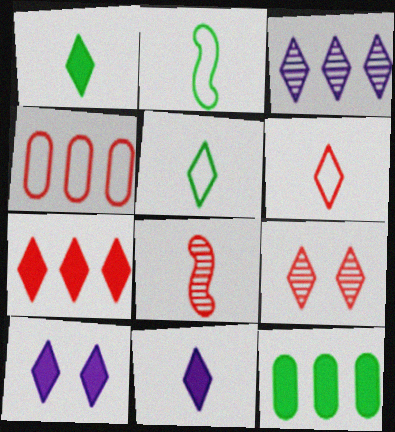[[1, 7, 10], 
[6, 7, 9]]